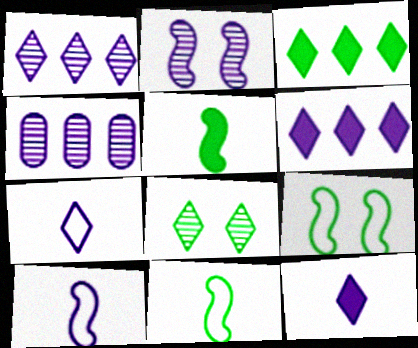[]